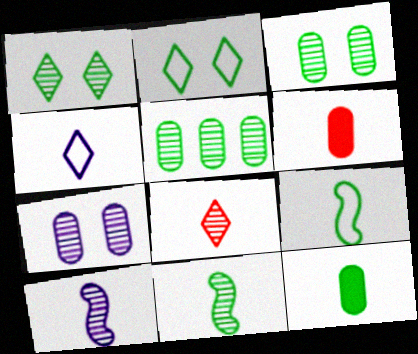[[1, 5, 11], 
[4, 6, 11]]